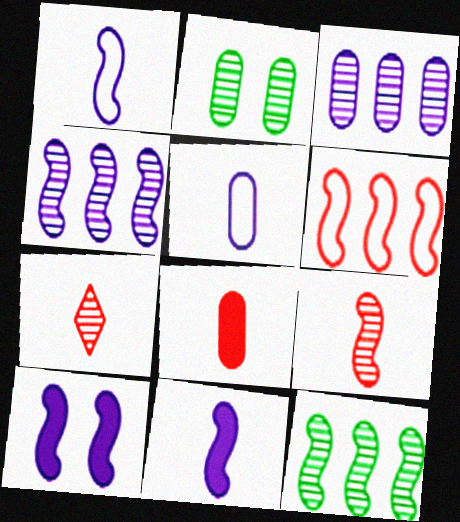[[1, 4, 10], 
[2, 4, 7]]